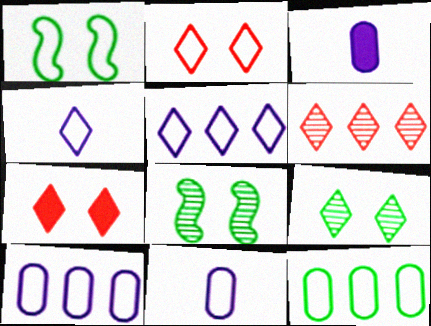[[1, 3, 6]]